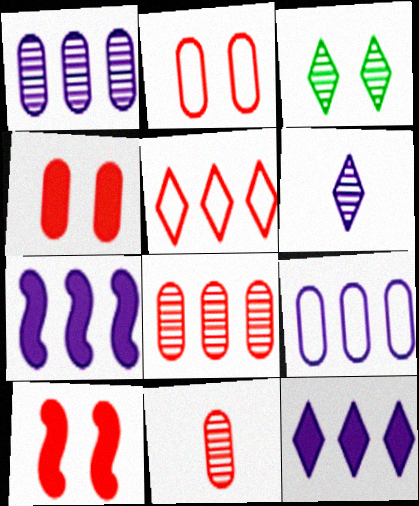[[5, 10, 11]]